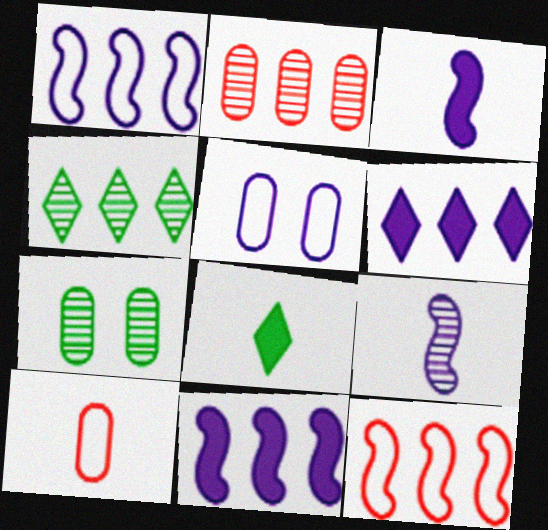[[5, 6, 9], 
[8, 9, 10]]